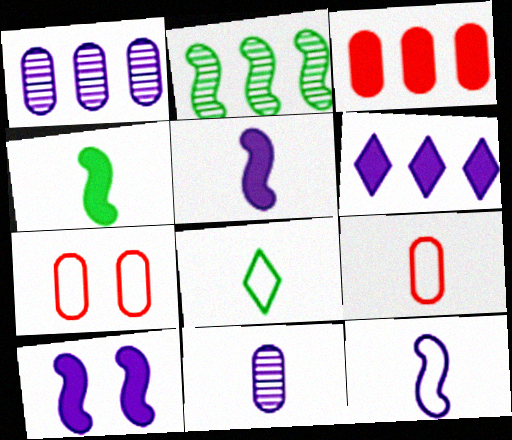[[8, 9, 12]]